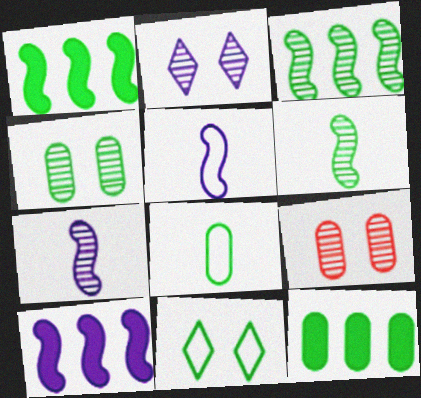[[4, 8, 12], 
[6, 11, 12]]